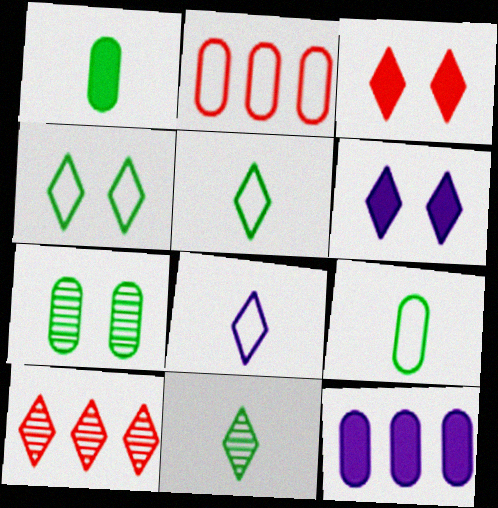[[5, 6, 10]]